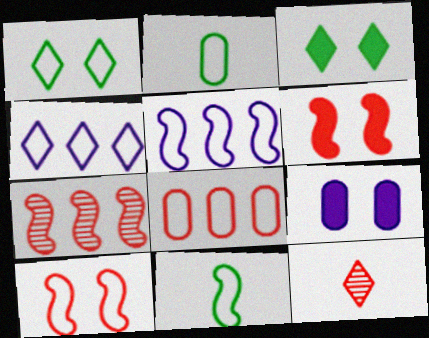[[2, 4, 10], 
[3, 4, 12], 
[3, 6, 9], 
[5, 10, 11], 
[6, 8, 12]]